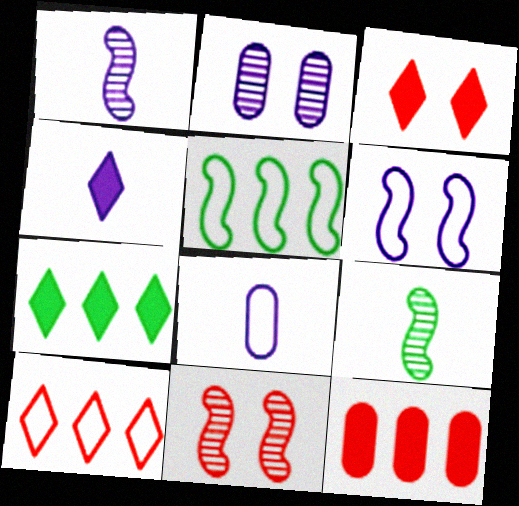[[1, 4, 8], 
[3, 4, 7], 
[7, 8, 11]]